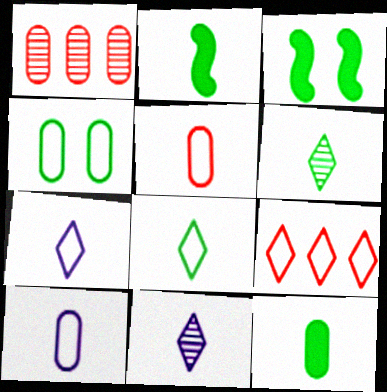[[1, 3, 7], 
[2, 5, 11]]